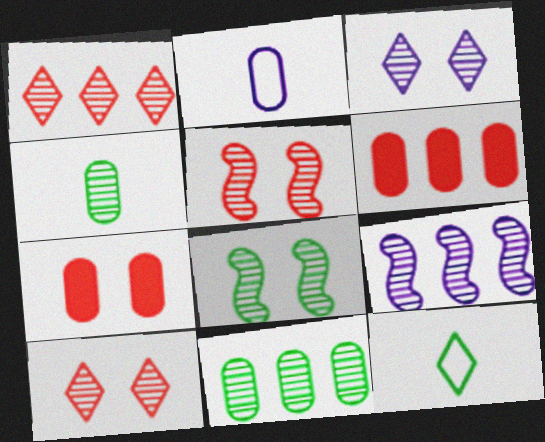[[1, 9, 11], 
[2, 7, 11], 
[4, 9, 10], 
[7, 9, 12]]